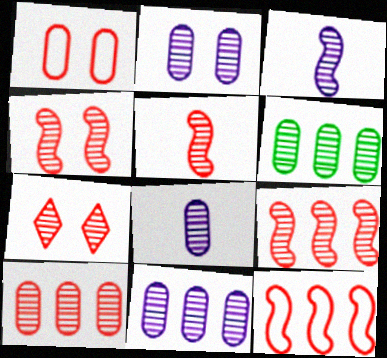[[2, 8, 11], 
[3, 6, 7], 
[4, 5, 9], 
[5, 7, 10], 
[6, 10, 11]]